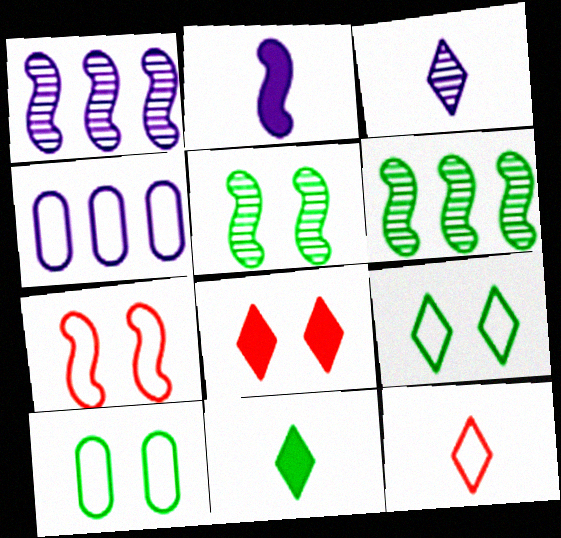[[2, 6, 7], 
[3, 11, 12], 
[6, 10, 11]]